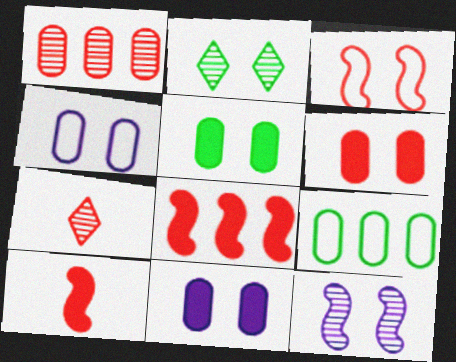[[2, 3, 11], 
[5, 6, 11]]